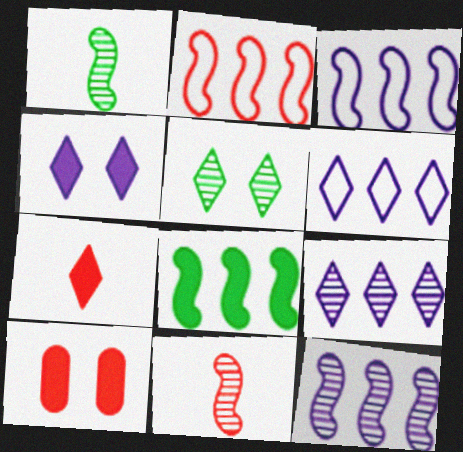[[1, 6, 10], 
[2, 8, 12], 
[5, 6, 7]]